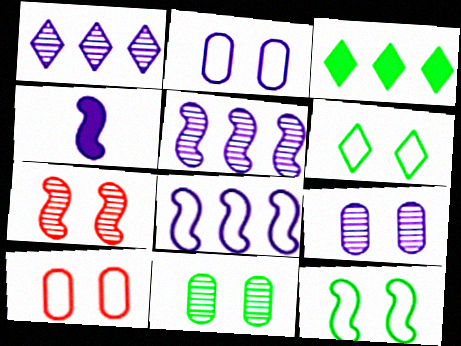[[1, 2, 4]]